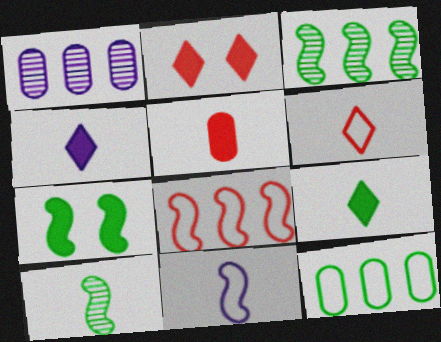[[1, 6, 7]]